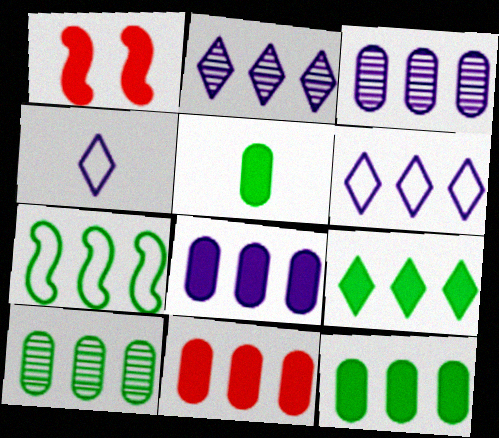[[1, 4, 10], 
[2, 7, 11], 
[7, 9, 10], 
[8, 11, 12]]